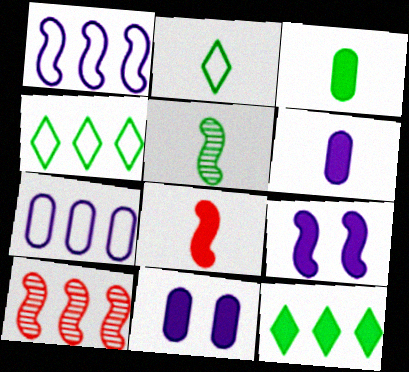[[2, 3, 5], 
[2, 10, 11], 
[7, 10, 12], 
[8, 11, 12]]